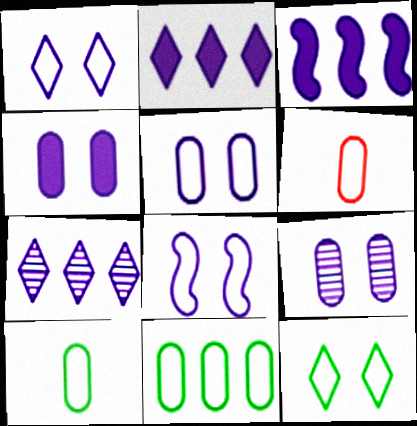[[1, 5, 8], 
[4, 5, 9], 
[5, 6, 11]]